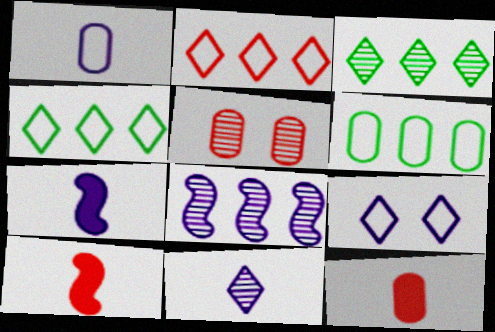[[1, 7, 11], 
[2, 5, 10], 
[4, 5, 7]]